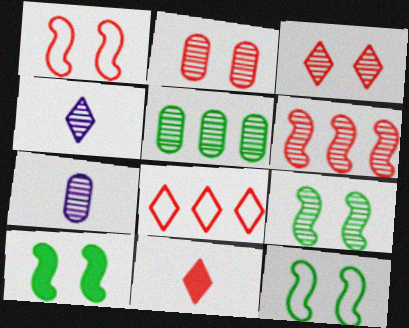[[2, 5, 7], 
[3, 8, 11], 
[7, 8, 10], 
[9, 10, 12]]